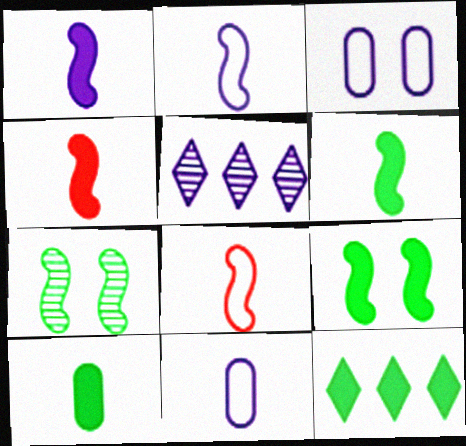[[1, 3, 5], 
[1, 4, 6], 
[9, 10, 12]]